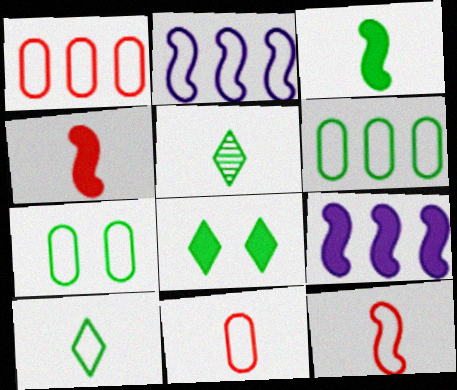[]